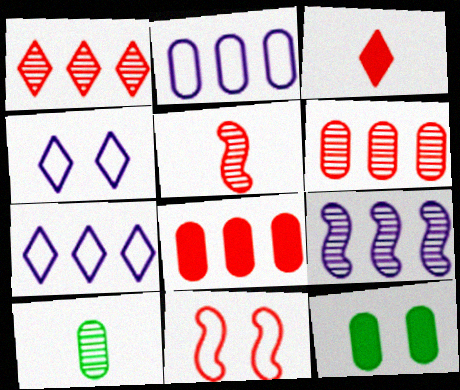[[3, 6, 11], 
[5, 7, 12]]